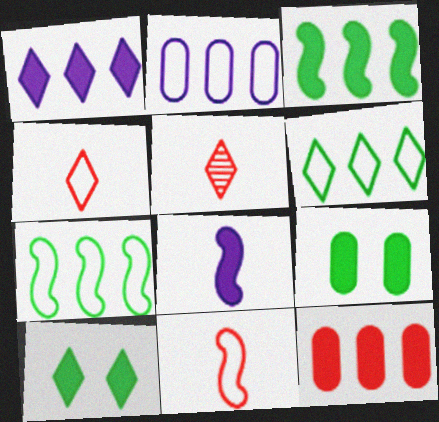[[1, 3, 12], 
[8, 10, 12]]